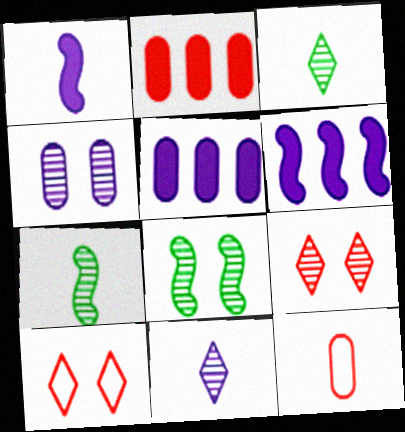[[1, 3, 12], 
[4, 8, 9], 
[5, 7, 10]]